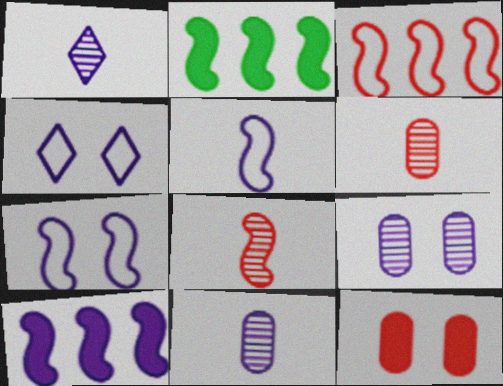[[2, 4, 6], 
[2, 7, 8], 
[4, 10, 11]]